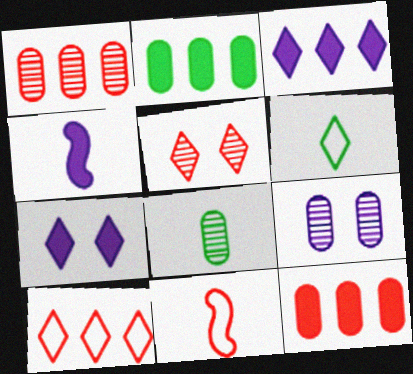[[1, 8, 9], 
[3, 5, 6], 
[5, 11, 12]]